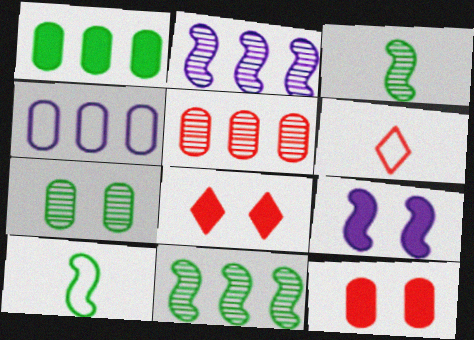[[1, 4, 5], 
[3, 4, 8]]